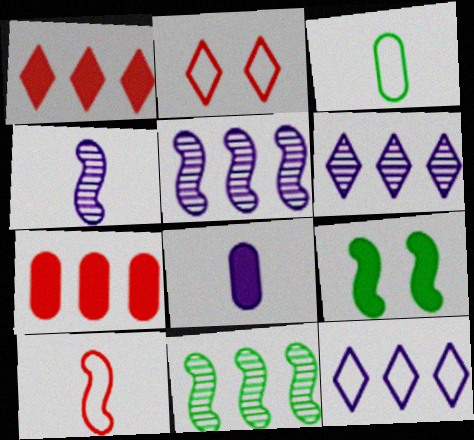[[1, 8, 9], 
[2, 8, 11], 
[5, 9, 10], 
[7, 11, 12]]